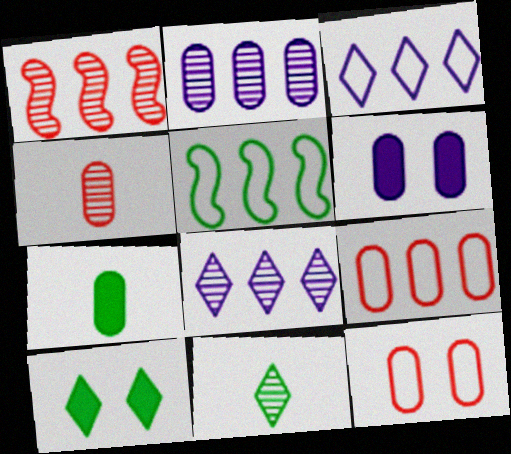[[2, 7, 12], 
[3, 5, 9]]